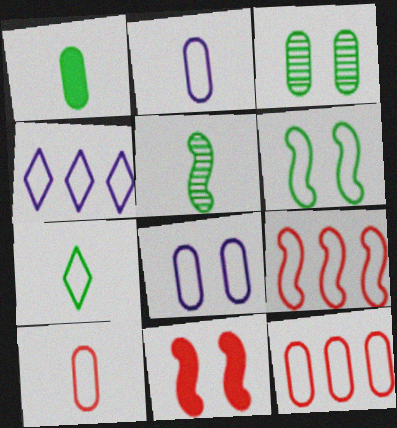[[1, 5, 7], 
[4, 6, 10], 
[7, 8, 9]]